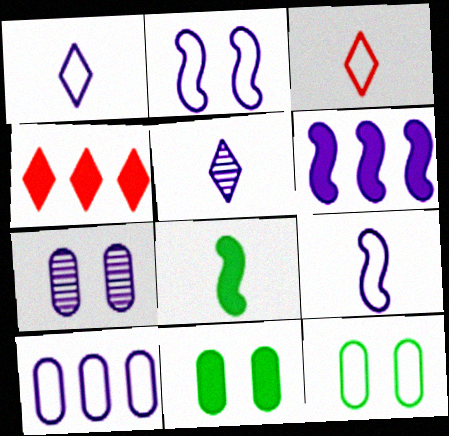[[1, 2, 10], 
[1, 6, 7]]